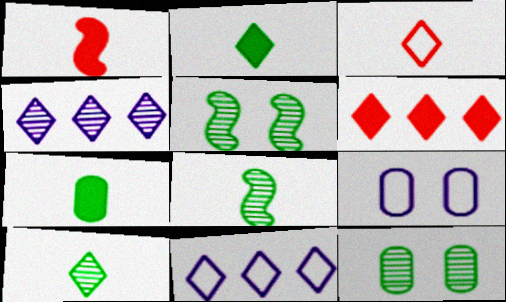[[1, 11, 12], 
[6, 8, 9]]